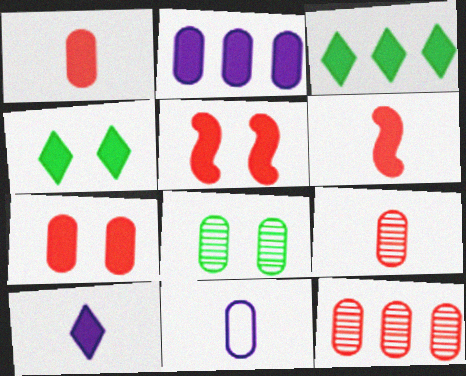[[2, 4, 6]]